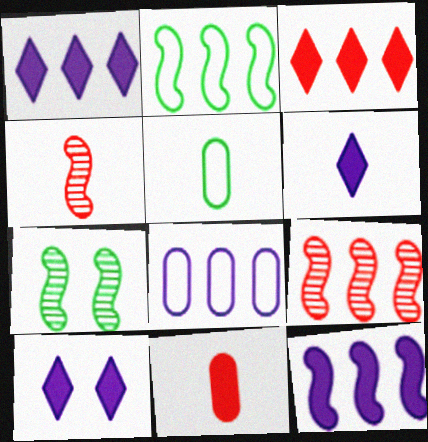[[1, 6, 10], 
[2, 9, 12], 
[4, 5, 6], 
[5, 9, 10]]